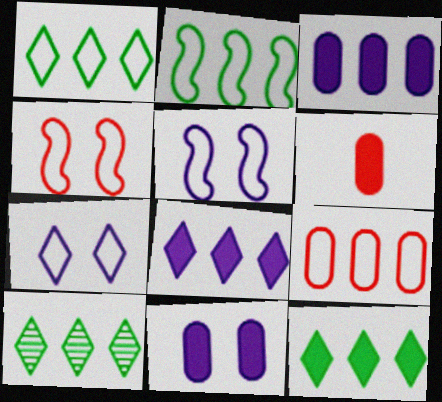[[1, 10, 12], 
[5, 6, 10]]